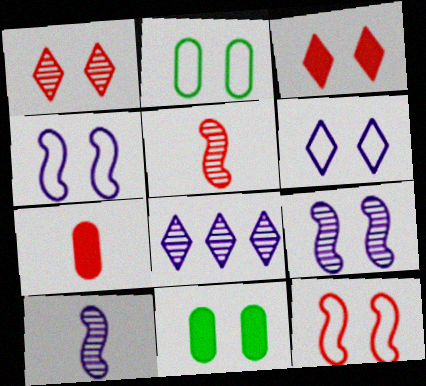[[1, 4, 11], 
[2, 3, 9], 
[2, 6, 12]]